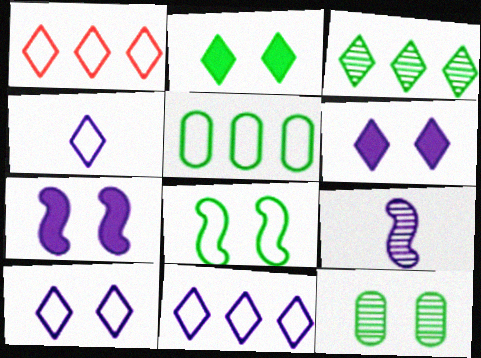[[2, 8, 12], 
[4, 10, 11]]